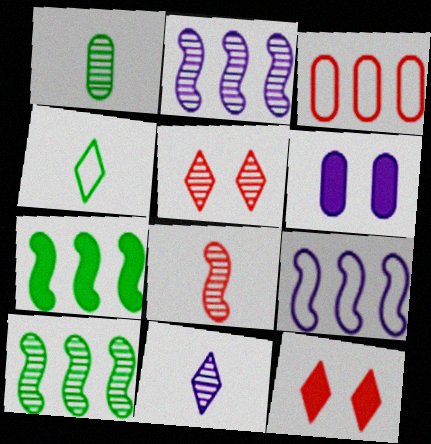[[1, 2, 5], 
[1, 3, 6], 
[1, 8, 11], 
[1, 9, 12], 
[3, 8, 12], 
[6, 9, 11]]